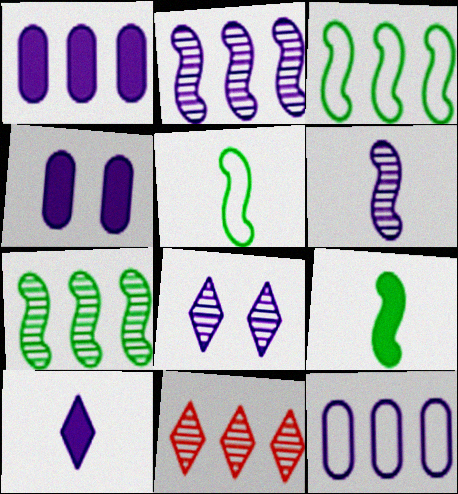[[1, 3, 11], 
[4, 5, 11]]